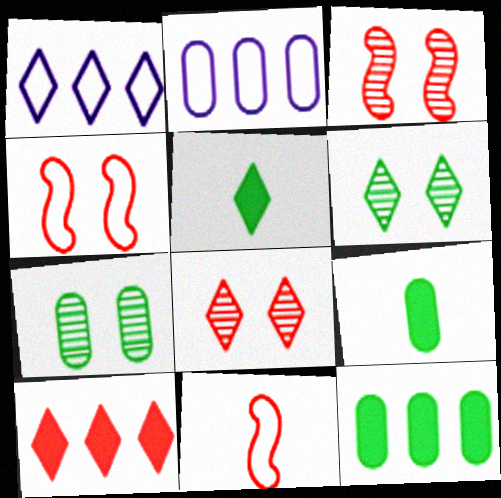[[1, 3, 9], 
[1, 5, 8], 
[2, 3, 5]]